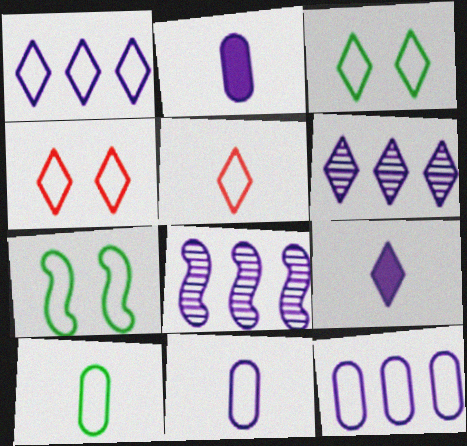[[1, 3, 5], 
[5, 7, 12]]